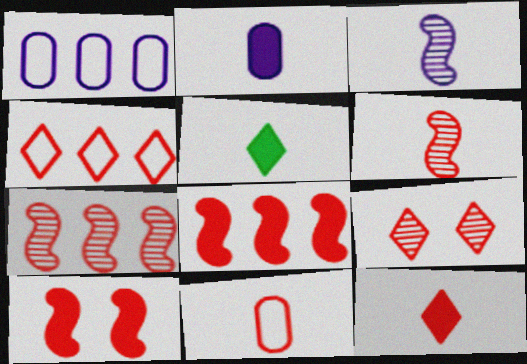[[3, 5, 11], 
[4, 9, 12], 
[6, 11, 12], 
[8, 9, 11]]